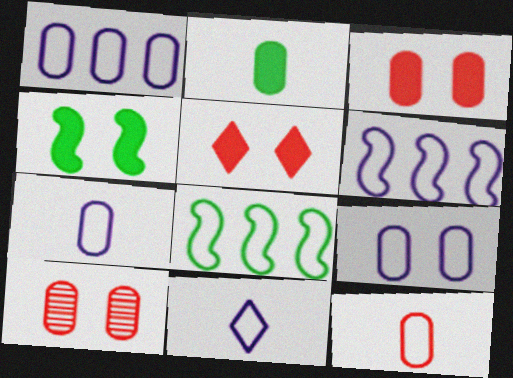[[1, 2, 10], 
[1, 7, 9], 
[6, 9, 11]]